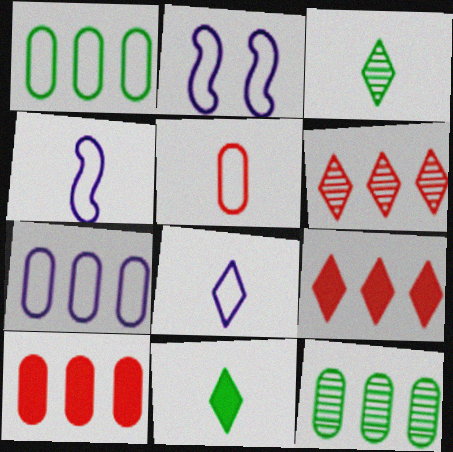[[2, 3, 10], 
[2, 7, 8], 
[7, 10, 12]]